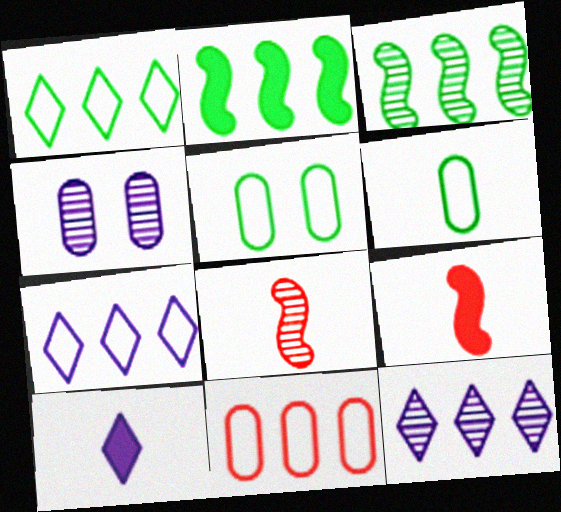[[1, 4, 9], 
[2, 11, 12], 
[5, 9, 12], 
[6, 8, 10]]